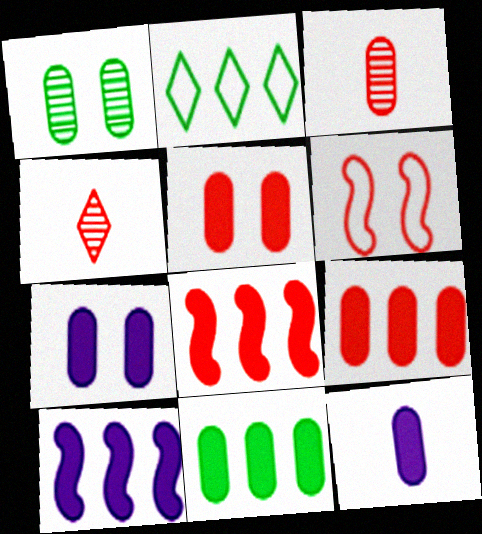[[4, 6, 9], 
[5, 11, 12]]